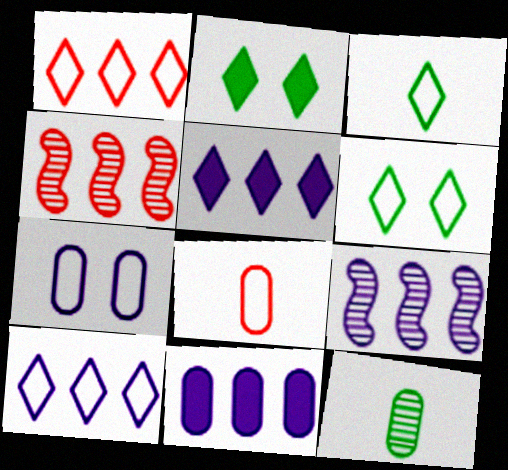[[2, 8, 9], 
[9, 10, 11]]